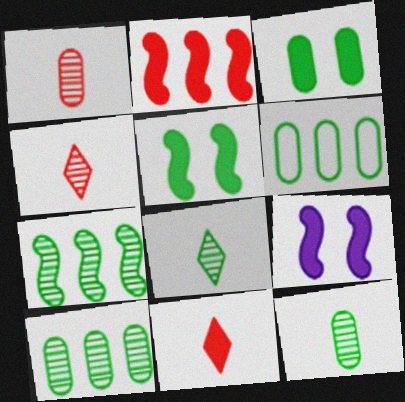[[3, 6, 12], 
[4, 6, 9], 
[5, 6, 8]]